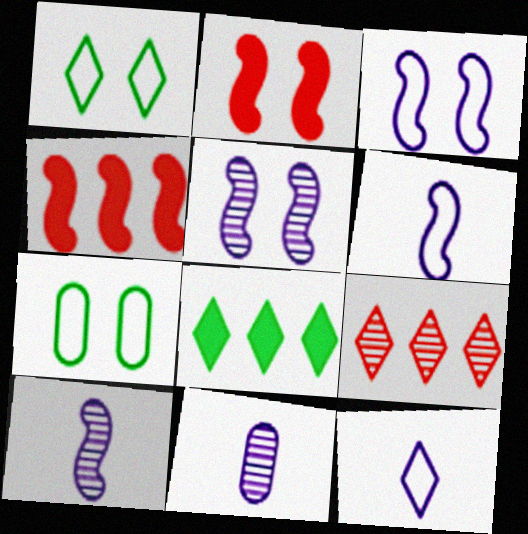[[1, 4, 11]]